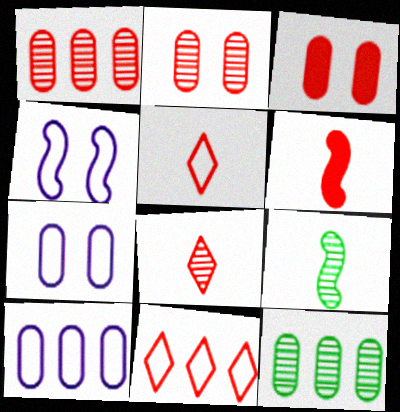[[2, 6, 11]]